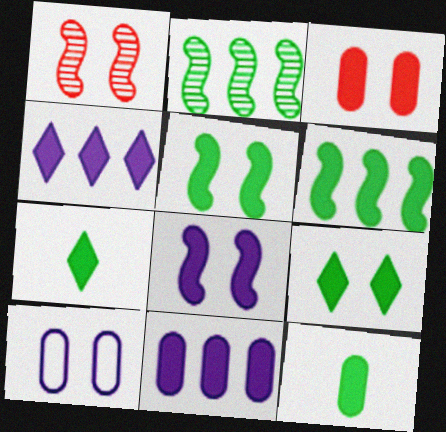[[1, 9, 10], 
[3, 8, 9], 
[3, 11, 12], 
[6, 9, 12]]